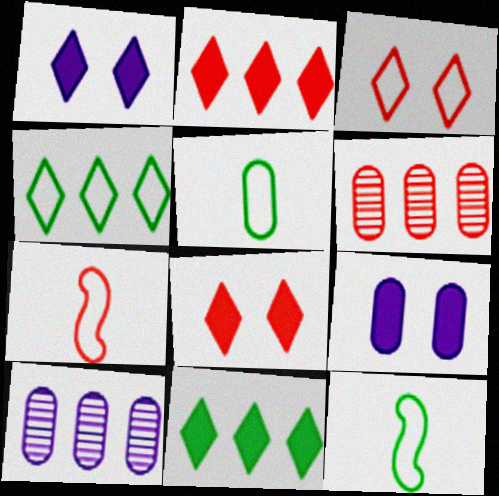[[1, 6, 12], 
[5, 6, 9], 
[6, 7, 8], 
[8, 10, 12]]